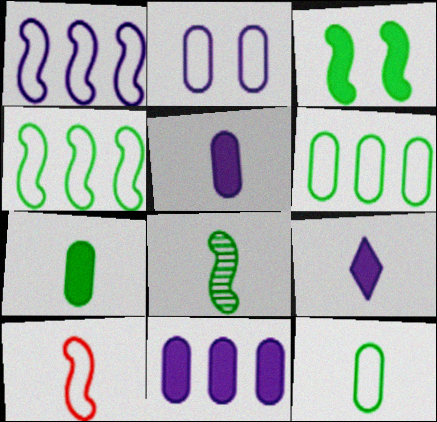[[3, 4, 8]]